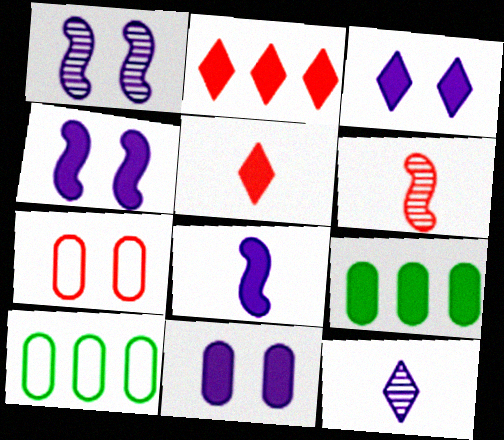[[1, 5, 10], 
[2, 6, 7], 
[3, 4, 11], 
[3, 6, 10], 
[4, 5, 9]]